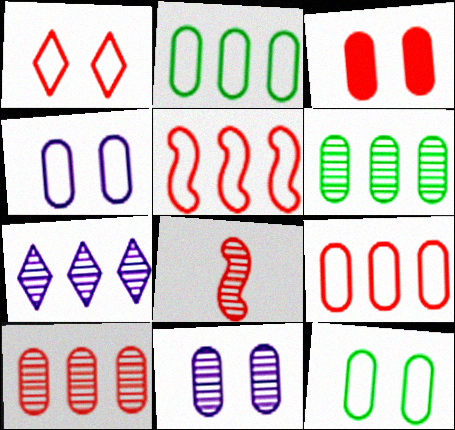[[3, 11, 12]]